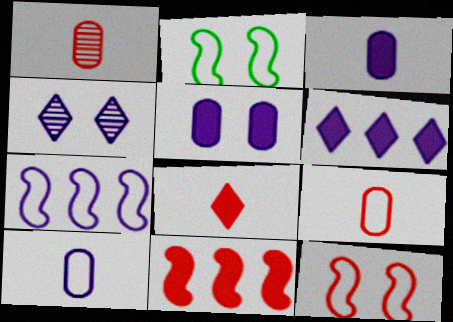[[1, 2, 6], 
[3, 4, 7]]